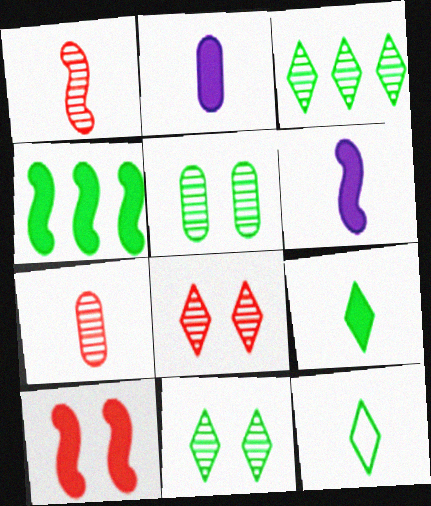[[1, 2, 12], 
[4, 5, 12], 
[4, 6, 10], 
[6, 7, 12]]